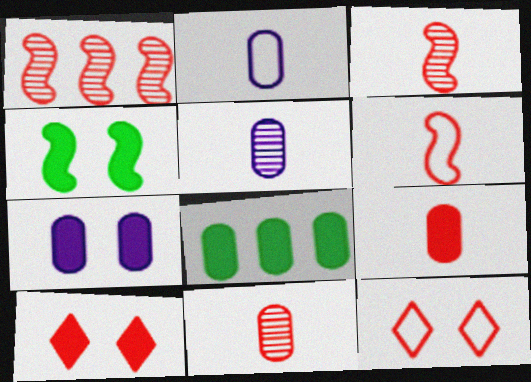[[1, 9, 12], 
[4, 7, 10], 
[7, 8, 9]]